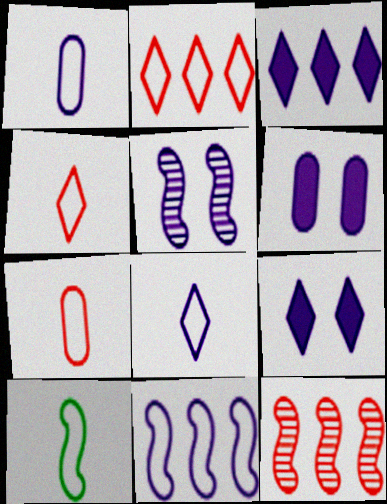[[1, 3, 5], 
[1, 4, 10], 
[7, 8, 10]]